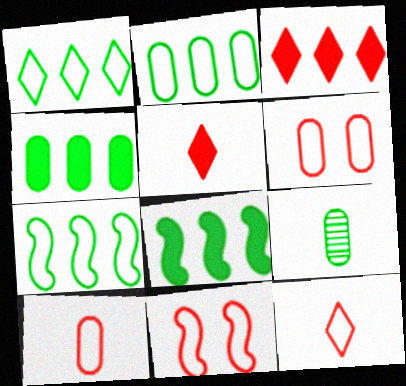[[1, 2, 7]]